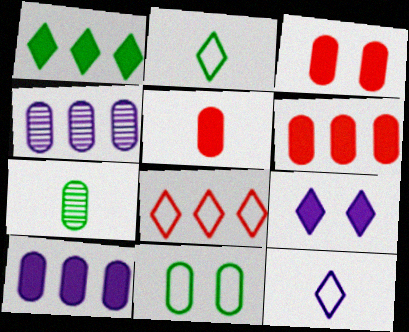[[3, 5, 6], 
[4, 5, 11]]